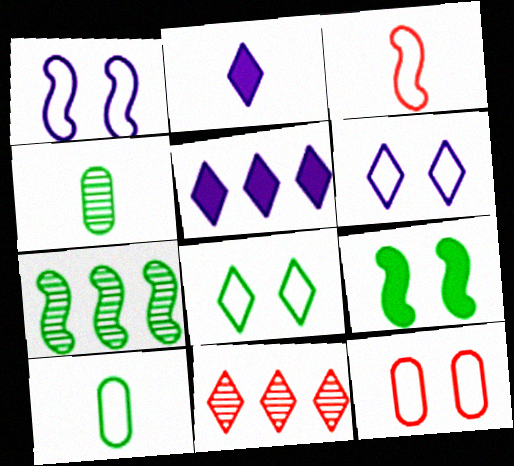[[1, 8, 12], 
[2, 3, 4], 
[2, 7, 12], 
[2, 8, 11]]